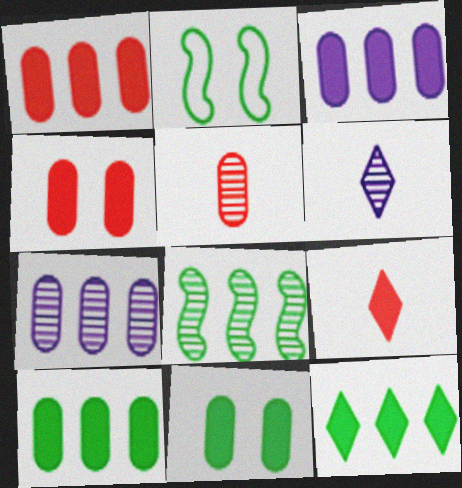[[1, 2, 6], 
[1, 3, 10], 
[2, 7, 9]]